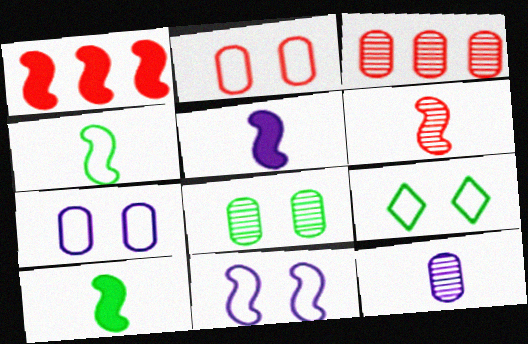[[1, 9, 12], 
[2, 9, 11], 
[3, 5, 9], 
[3, 8, 12], 
[4, 5, 6]]